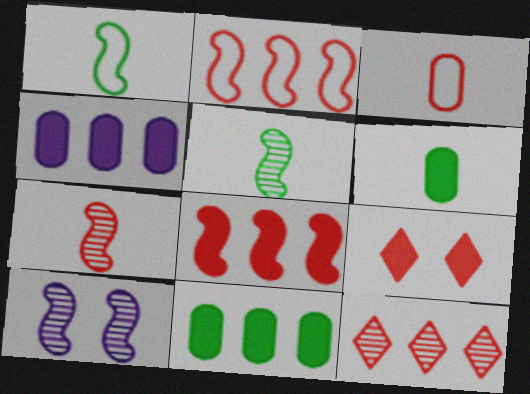[[1, 8, 10]]